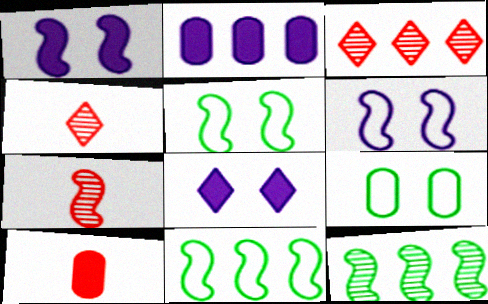[[1, 7, 11], 
[2, 3, 11], 
[2, 4, 5]]